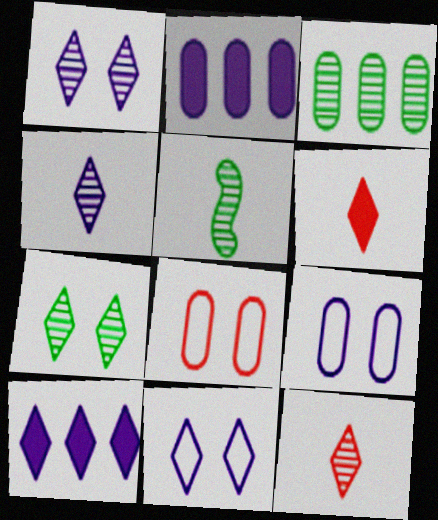[[3, 5, 7], 
[4, 10, 11], 
[5, 8, 10]]